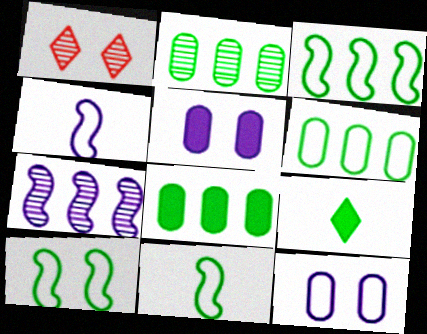[[1, 4, 8], 
[1, 5, 10], 
[2, 6, 8], 
[2, 9, 10], 
[3, 10, 11]]